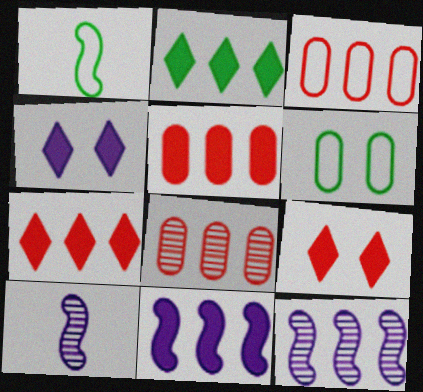[[1, 4, 8], 
[2, 3, 12], 
[2, 5, 11], 
[3, 5, 8], 
[6, 7, 10]]